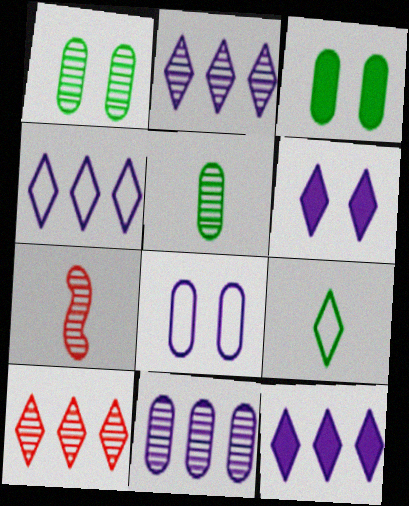[[1, 2, 7], 
[2, 4, 12], 
[3, 4, 7], 
[6, 9, 10]]